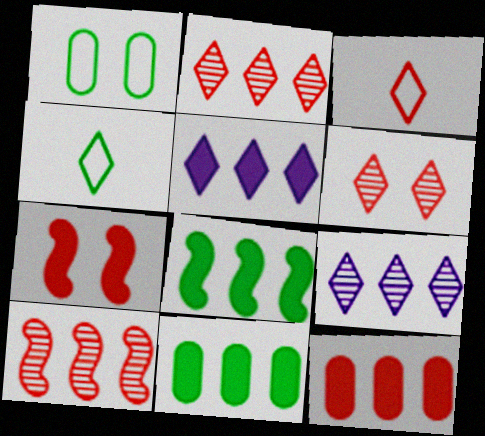[[4, 5, 6], 
[5, 8, 12]]